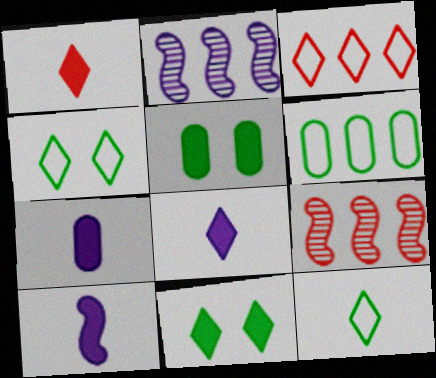[[4, 7, 9], 
[7, 8, 10]]